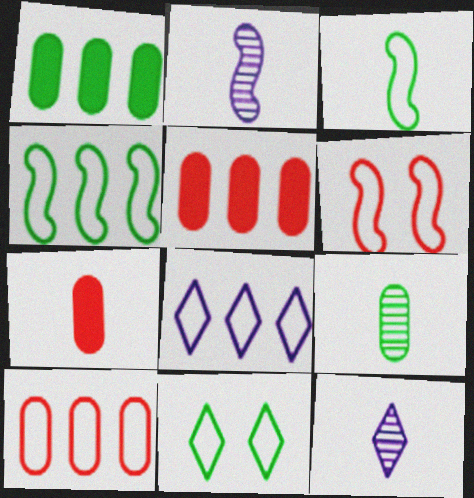[[1, 6, 12], 
[2, 5, 11], 
[3, 7, 12], 
[4, 8, 10]]